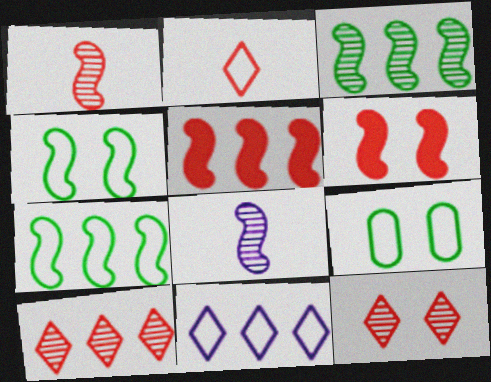[[4, 5, 8], 
[6, 7, 8]]